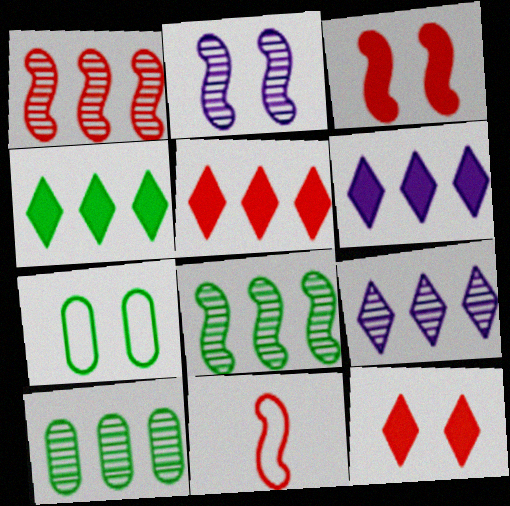[[1, 3, 11], 
[1, 9, 10], 
[2, 7, 12], 
[4, 5, 6]]